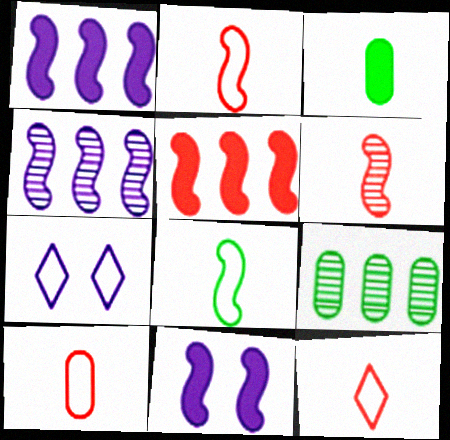[[2, 10, 12], 
[9, 11, 12]]